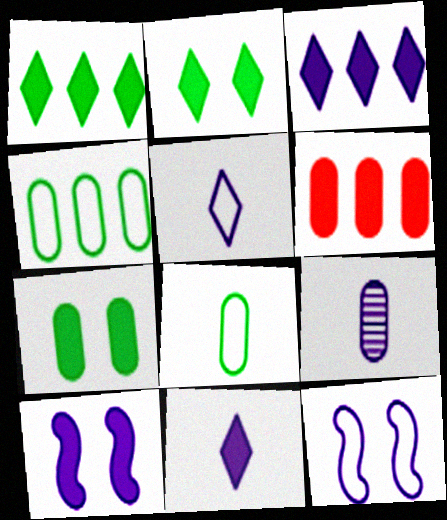[[3, 9, 12]]